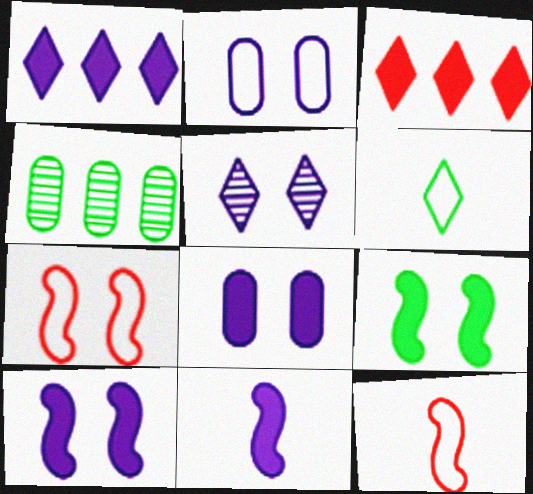[[1, 8, 11], 
[2, 5, 10], 
[3, 5, 6], 
[4, 6, 9]]